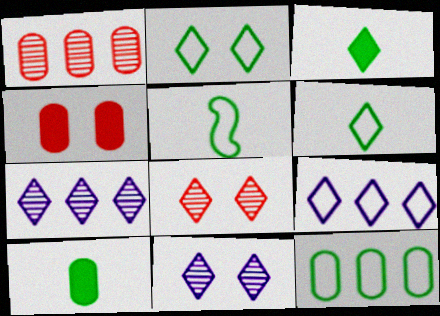[[2, 5, 12], 
[3, 8, 9], 
[4, 5, 7]]